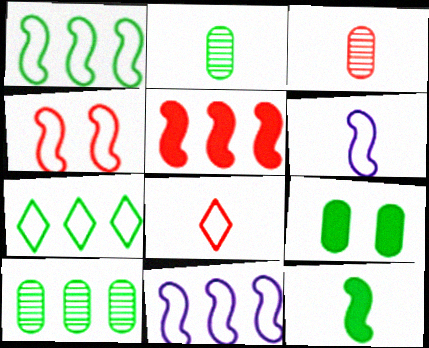[[1, 4, 6]]